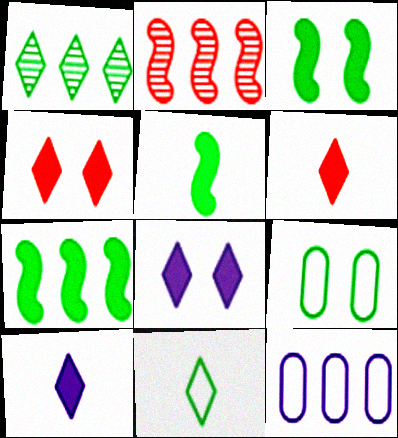[[1, 5, 9], 
[2, 9, 10], 
[3, 5, 7]]